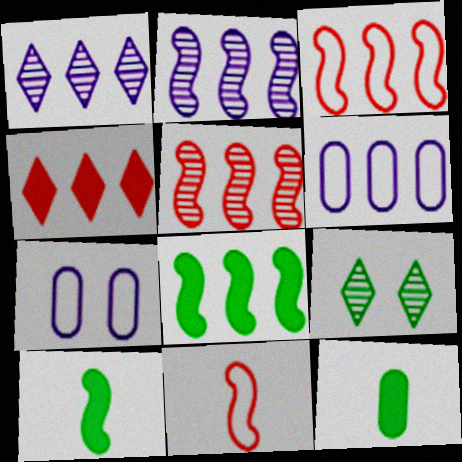[[2, 3, 8]]